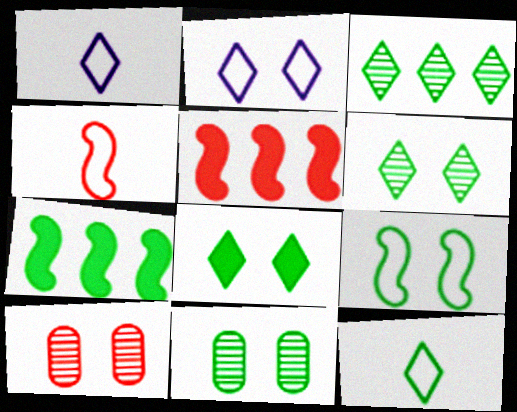[[1, 5, 11], 
[1, 7, 10], 
[3, 8, 12], 
[7, 11, 12], 
[8, 9, 11]]